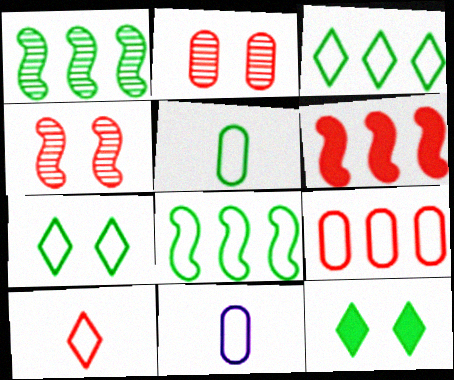[[1, 5, 12], 
[2, 6, 10], 
[5, 7, 8]]